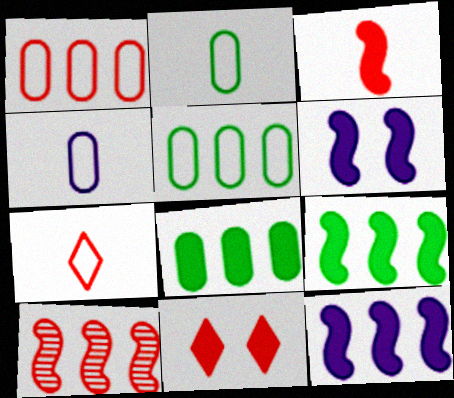[[3, 6, 9]]